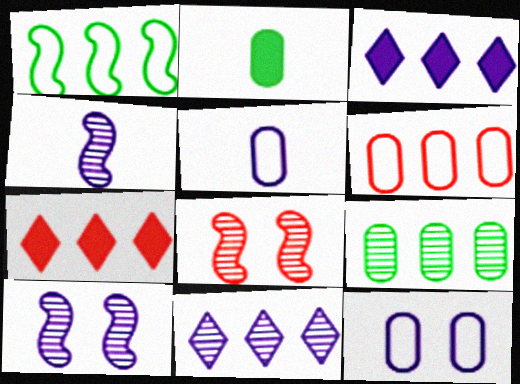[[3, 4, 12], 
[3, 5, 10]]